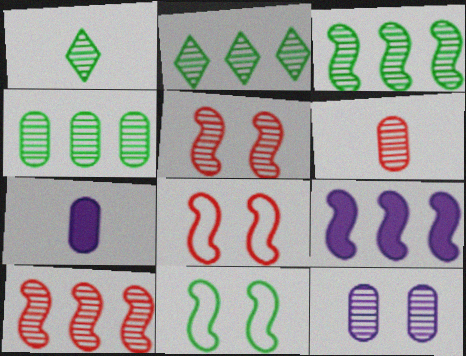[[1, 10, 12], 
[2, 3, 4], 
[2, 7, 8], 
[4, 6, 12]]